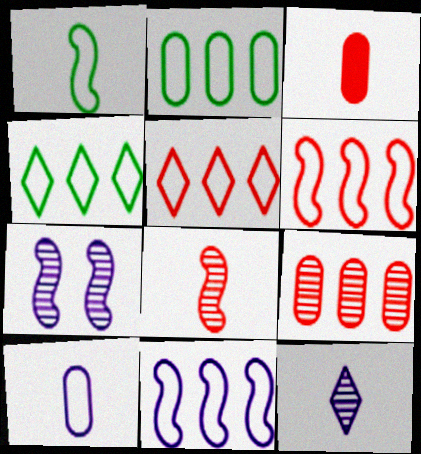[[1, 3, 12], 
[2, 5, 11], 
[3, 4, 7]]